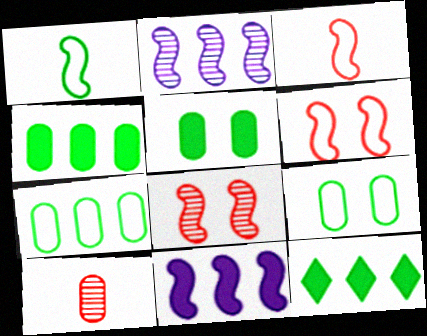[[1, 8, 11]]